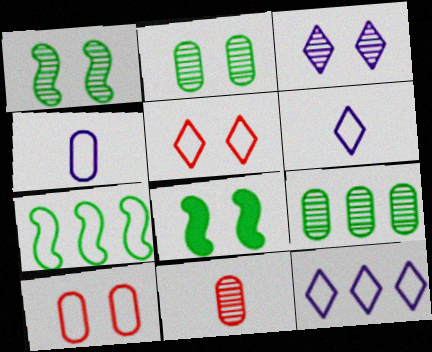[[3, 8, 10], 
[4, 5, 7], 
[6, 7, 10], 
[8, 11, 12]]